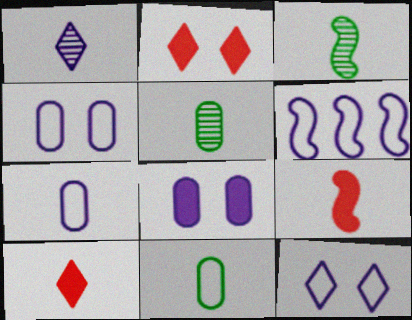[[1, 6, 8], 
[1, 9, 11], 
[2, 5, 6], 
[3, 7, 10], 
[6, 7, 12]]